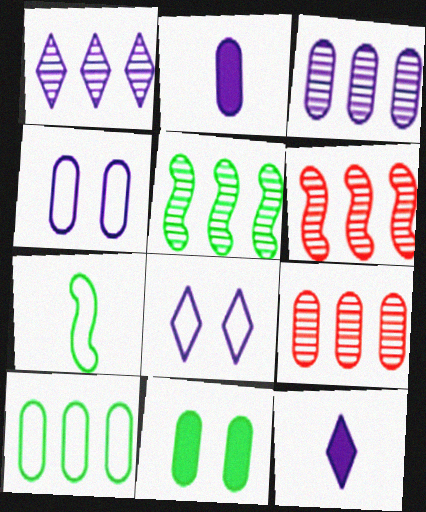[[1, 5, 9], 
[1, 8, 12], 
[2, 3, 4]]